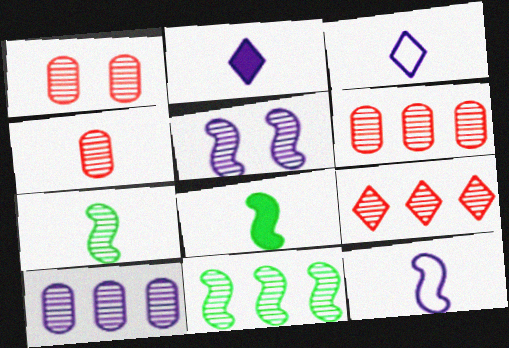[[1, 4, 6], 
[3, 4, 8], 
[9, 10, 11]]